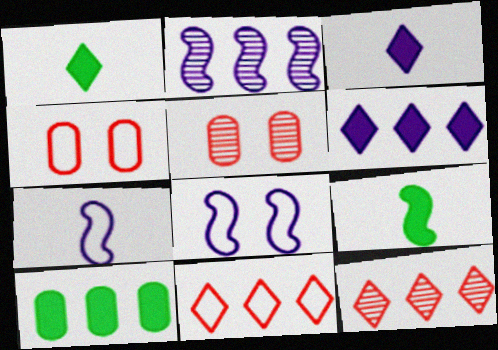[[1, 2, 4], 
[2, 10, 11]]